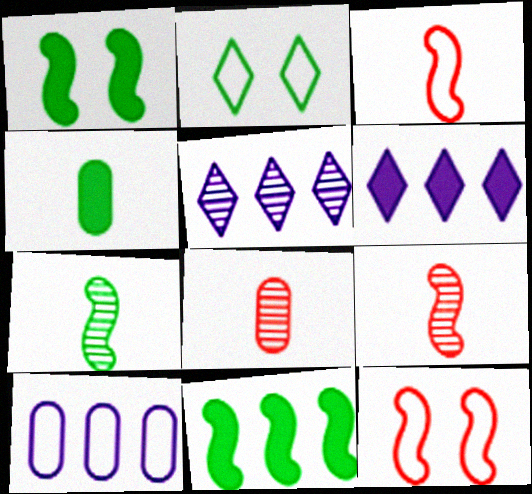[[2, 3, 10], 
[4, 5, 12]]